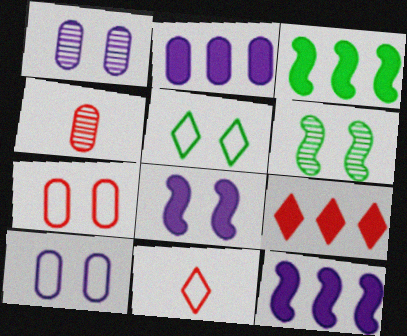[[1, 3, 11], 
[2, 3, 9], 
[2, 6, 11], 
[4, 5, 12]]